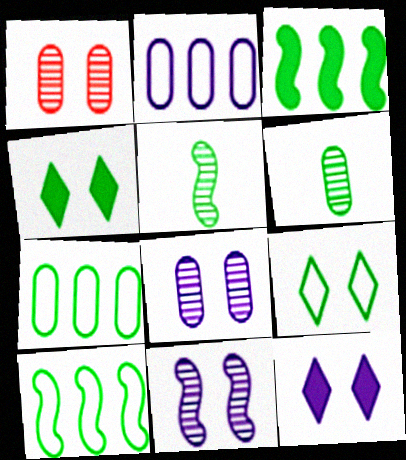[[3, 6, 9], 
[4, 5, 7], 
[4, 6, 10]]